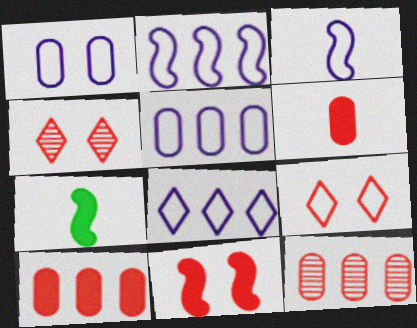[[1, 3, 8], 
[2, 5, 8], 
[4, 5, 7]]